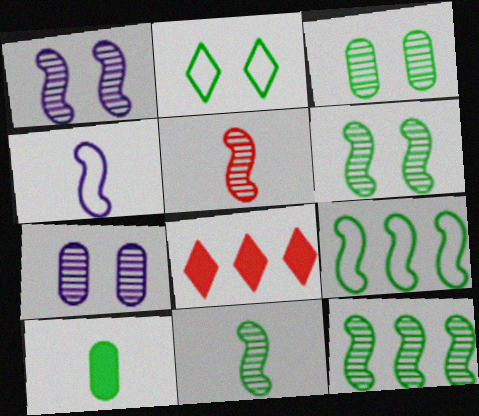[[1, 5, 12], 
[2, 10, 12], 
[3, 4, 8], 
[6, 11, 12]]